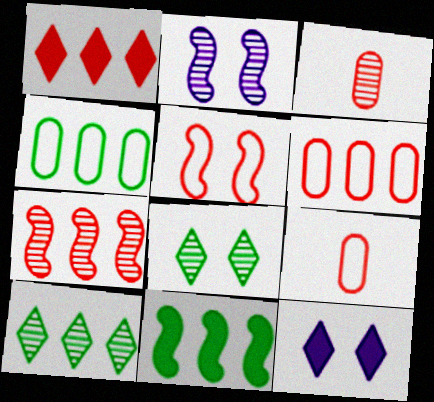[[1, 3, 5], 
[1, 6, 7], 
[2, 3, 10], 
[4, 10, 11]]